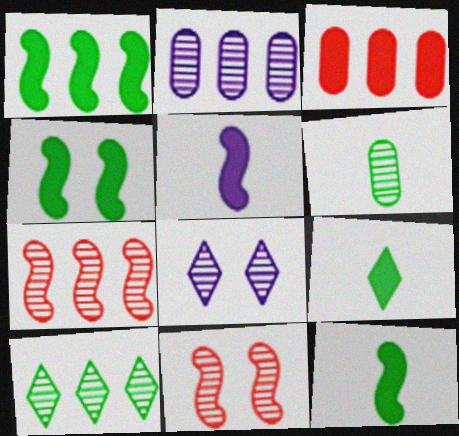[[1, 4, 12], 
[2, 7, 10], 
[6, 7, 8]]